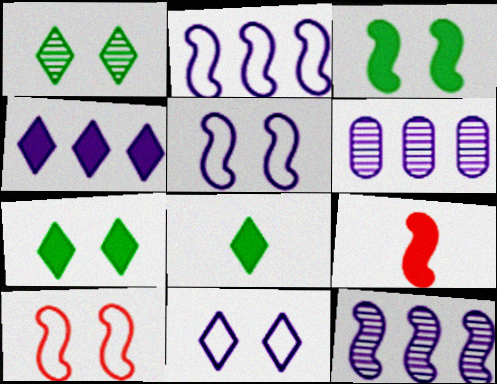[[2, 4, 6], 
[6, 8, 10]]